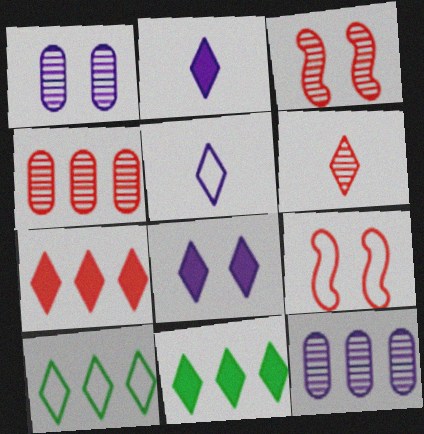[[3, 4, 6], 
[6, 8, 10]]